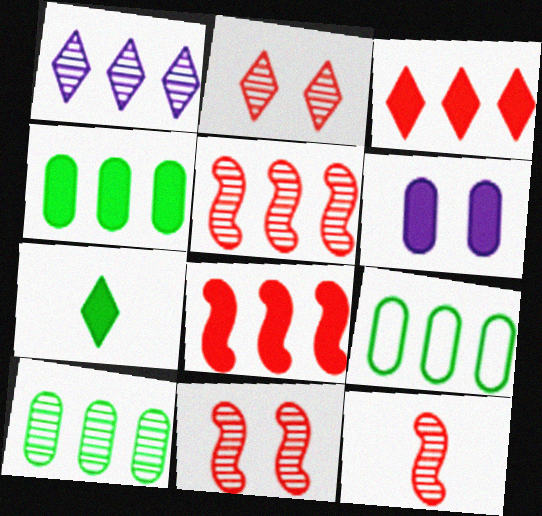[[1, 5, 10], 
[1, 8, 9], 
[4, 9, 10], 
[5, 11, 12], 
[6, 7, 8]]